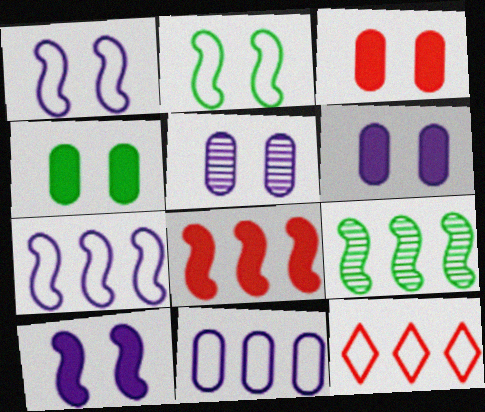[[3, 4, 6], 
[7, 8, 9]]